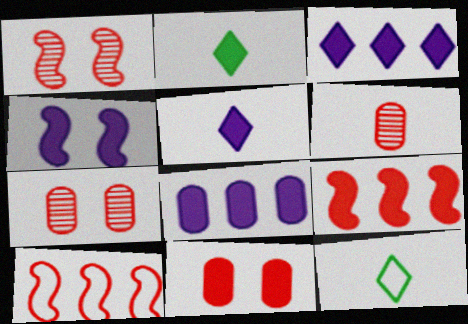[[1, 8, 12], 
[4, 5, 8]]